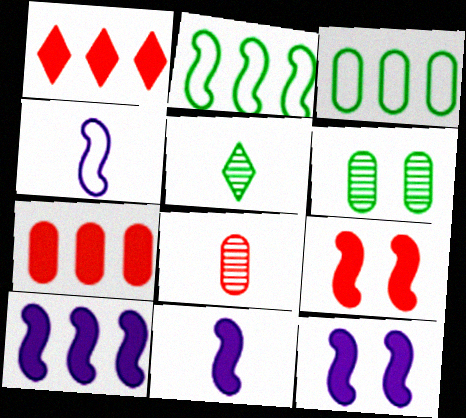[[1, 4, 6], 
[10, 11, 12]]